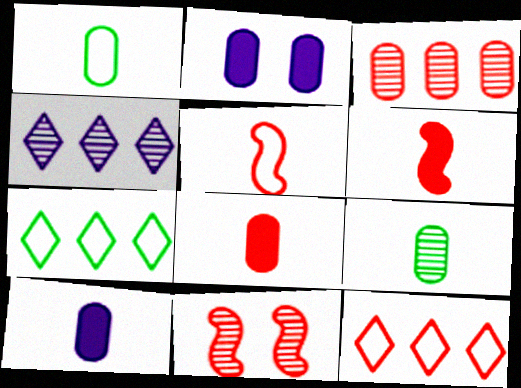[[1, 2, 3], 
[4, 9, 11], 
[7, 10, 11], 
[8, 11, 12]]